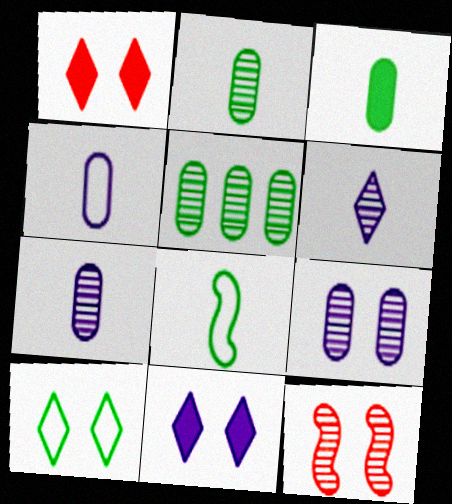[[5, 6, 12]]